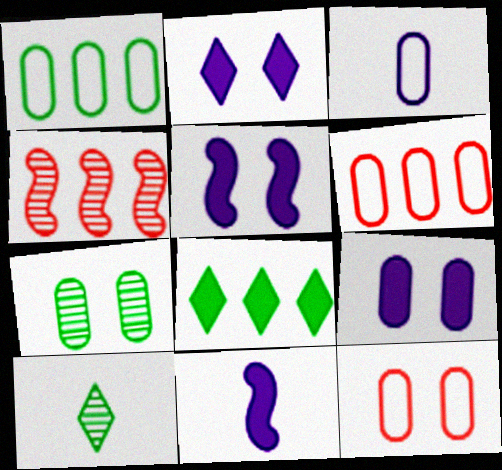[[1, 3, 12], 
[2, 5, 9], 
[5, 6, 10], 
[7, 9, 12]]